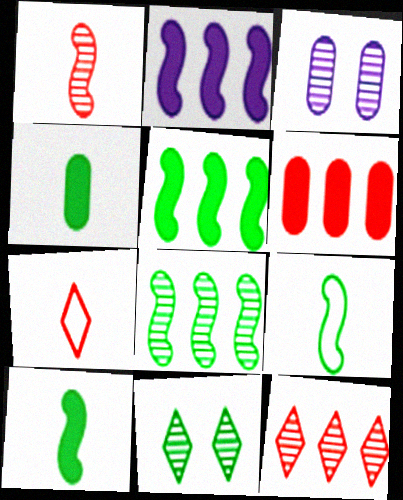[[3, 5, 7]]